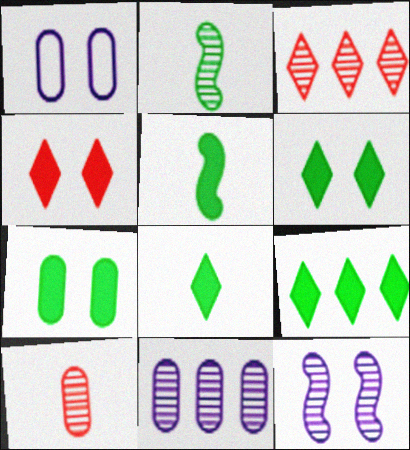[[1, 3, 5], 
[5, 7, 9], 
[6, 8, 9]]